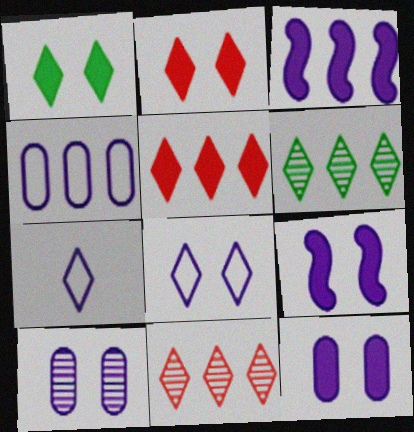[[1, 7, 11], 
[2, 6, 7], 
[3, 7, 10], 
[8, 9, 10]]